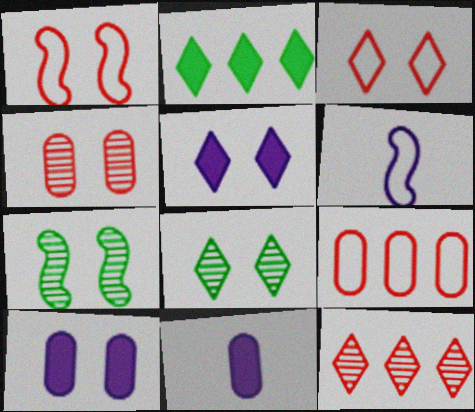[[1, 8, 10], 
[2, 4, 6], 
[3, 5, 8], 
[3, 7, 10]]